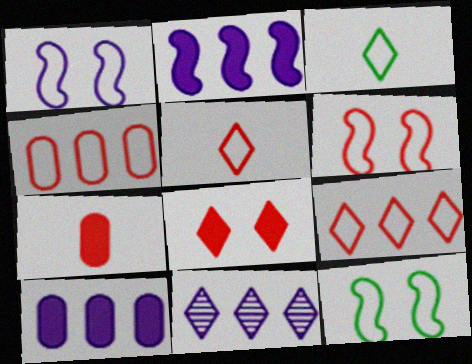[[1, 3, 4], 
[1, 6, 12], 
[3, 8, 11], 
[4, 5, 6], 
[7, 11, 12]]